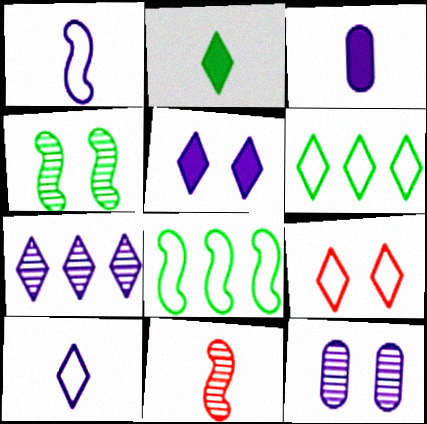[[2, 7, 9], 
[5, 7, 10], 
[6, 9, 10]]